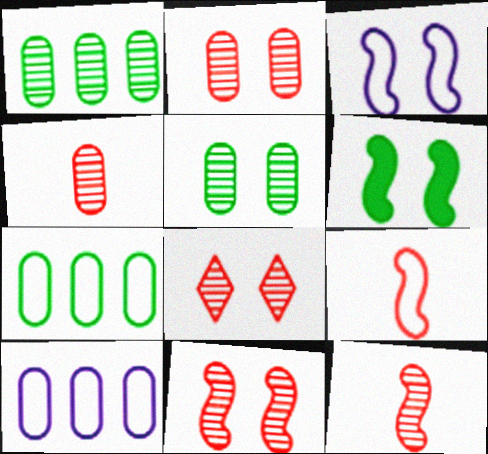[[2, 8, 11], 
[3, 6, 11]]